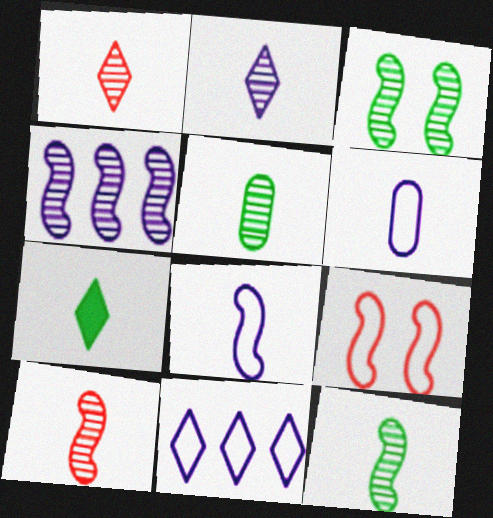[[2, 5, 10], 
[3, 4, 10], 
[6, 7, 10]]